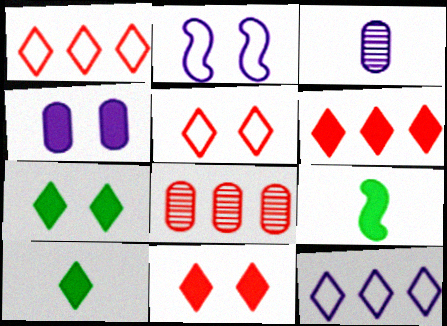[[2, 8, 10], 
[4, 6, 9]]